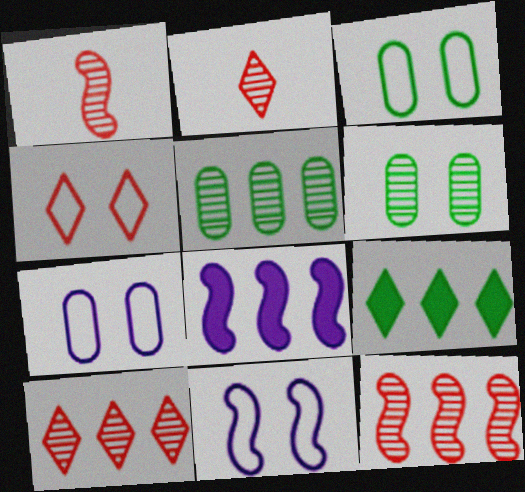[[1, 7, 9], 
[2, 3, 8], 
[3, 4, 11]]